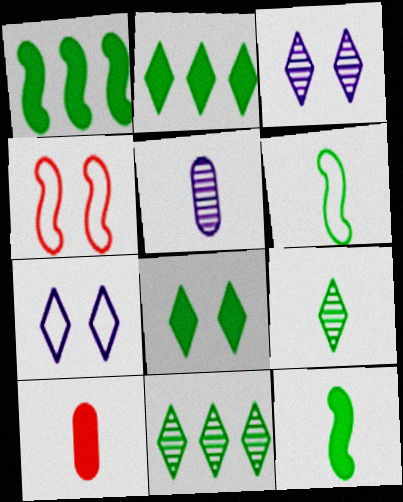[[2, 4, 5]]